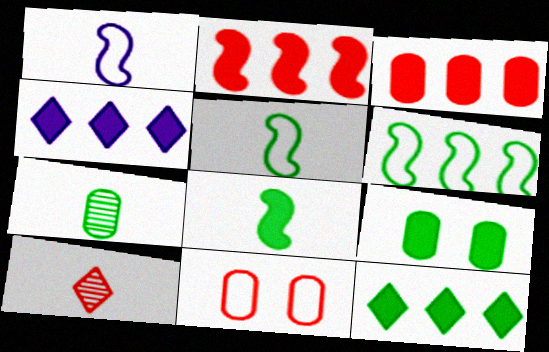[[2, 10, 11], 
[8, 9, 12]]